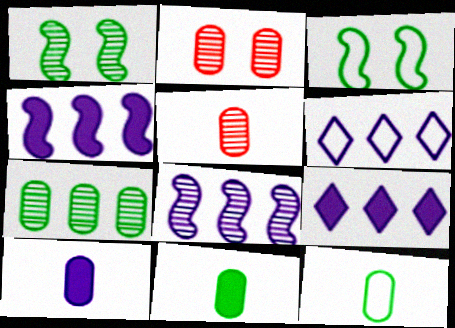[[3, 5, 9], 
[5, 10, 12]]